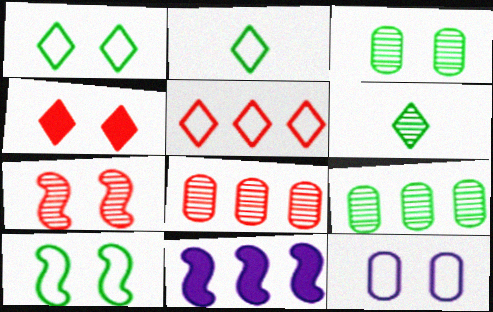[[5, 9, 11]]